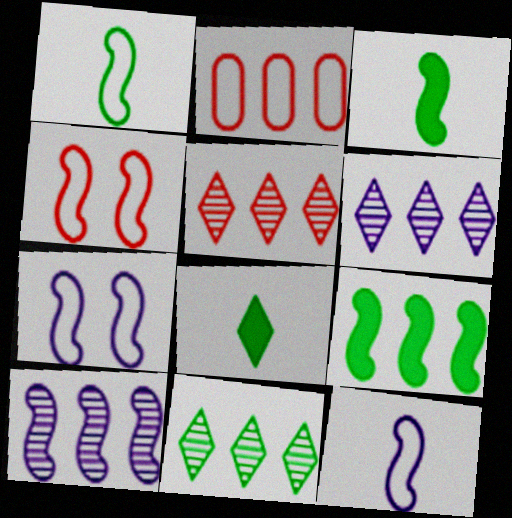[[2, 6, 9], 
[3, 4, 10], 
[5, 6, 11]]